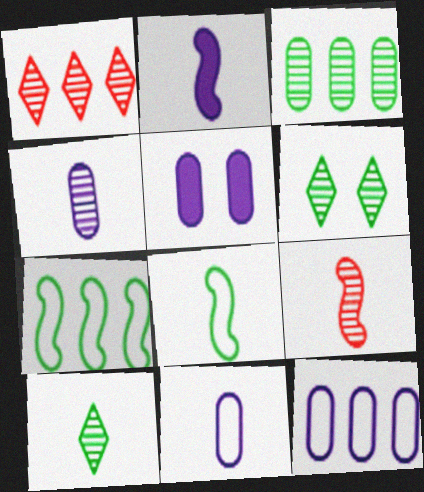[[1, 5, 8], 
[2, 8, 9], 
[4, 5, 12], 
[4, 9, 10]]